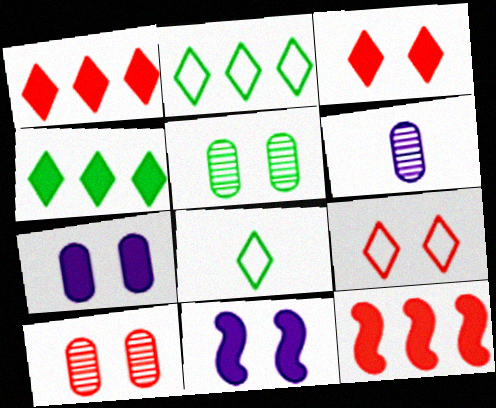[[5, 9, 11]]